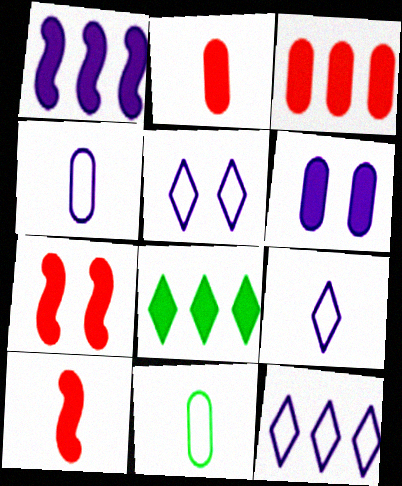[[1, 3, 8], 
[5, 9, 12], 
[6, 8, 10]]